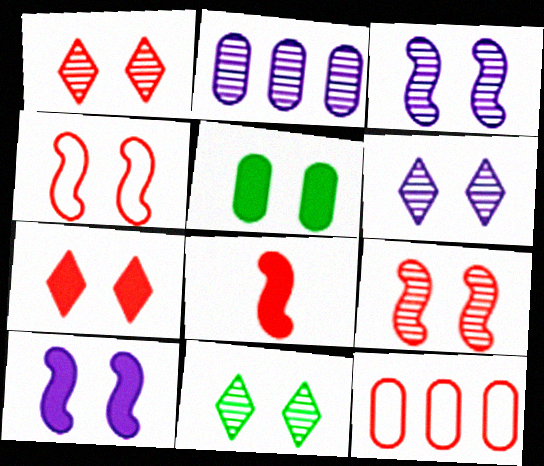[[1, 6, 11], 
[1, 8, 12], 
[4, 5, 6], 
[5, 7, 10]]